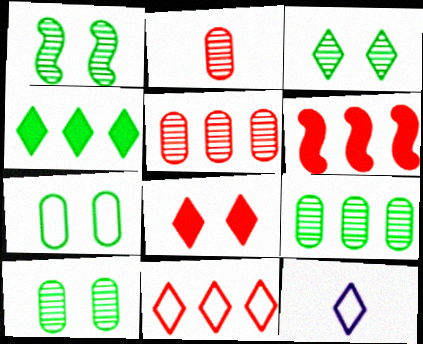[[1, 3, 10], 
[5, 6, 11], 
[6, 10, 12]]